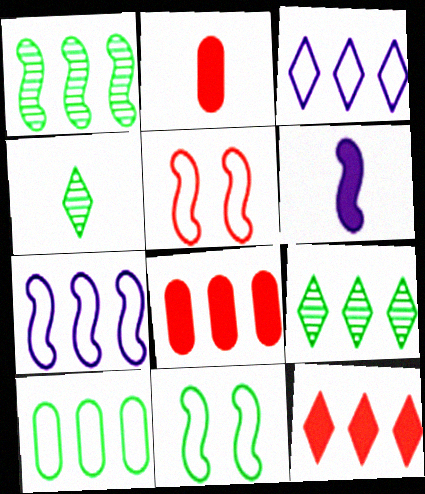[[1, 3, 8], 
[1, 5, 6], 
[3, 9, 12], 
[7, 8, 9]]